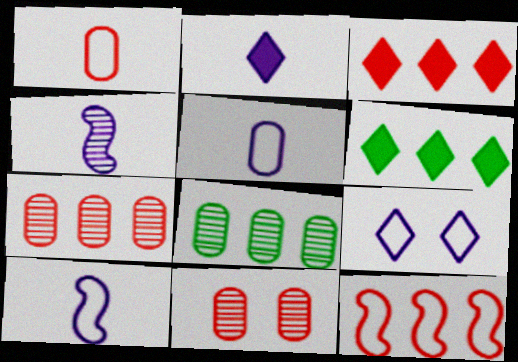[[2, 4, 5], 
[3, 7, 12], 
[6, 10, 11]]